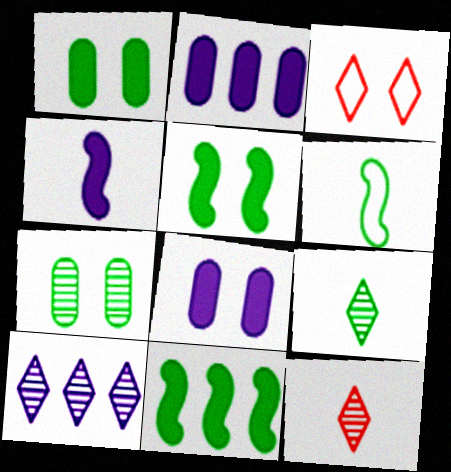[]